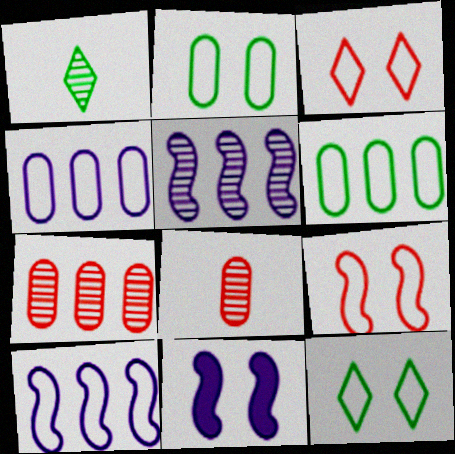[]